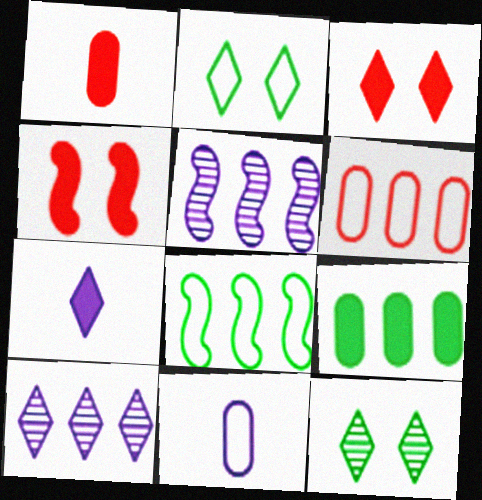[[1, 2, 5], 
[4, 7, 9]]